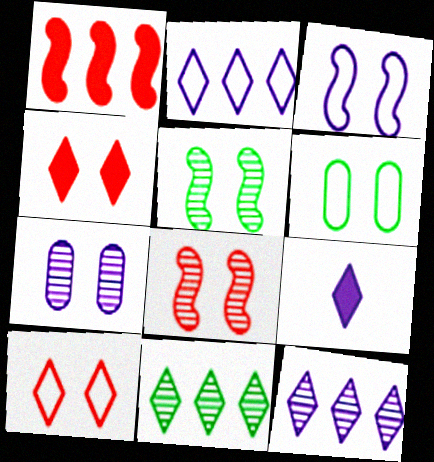[[3, 6, 10], 
[9, 10, 11]]